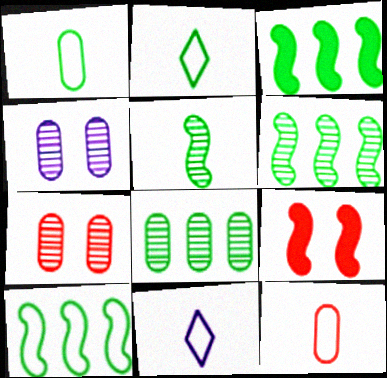[[3, 6, 10], 
[3, 7, 11], 
[8, 9, 11]]